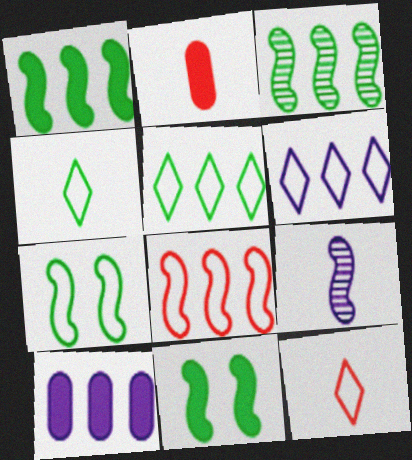[[2, 4, 9], 
[8, 9, 11]]